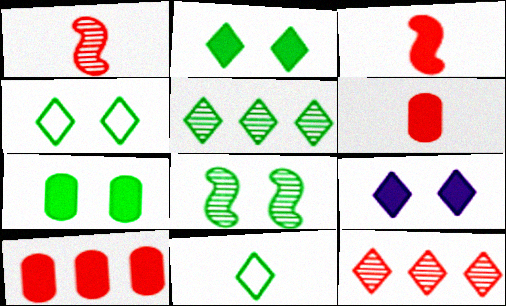[[2, 5, 11], 
[4, 7, 8], 
[9, 11, 12]]